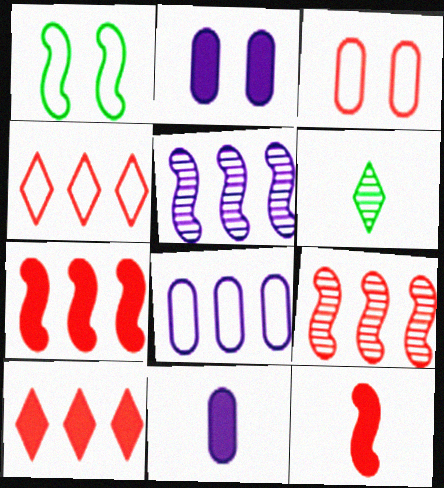[[1, 5, 12]]